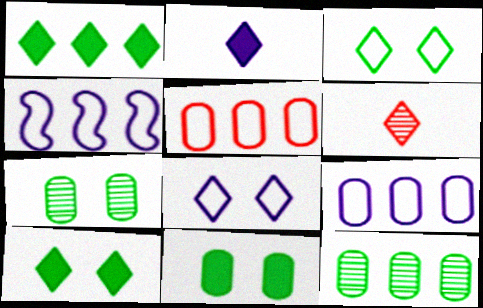[[1, 6, 8], 
[4, 6, 11]]